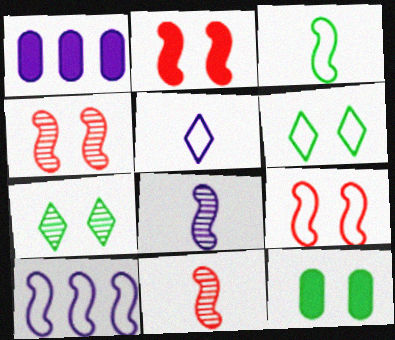[[1, 6, 11], 
[2, 4, 9], 
[3, 9, 10]]